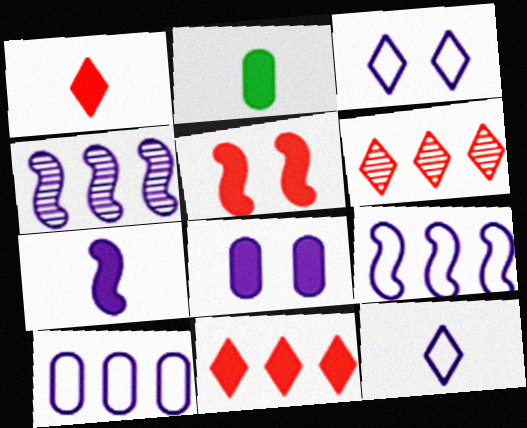[[1, 2, 7], 
[4, 8, 12]]